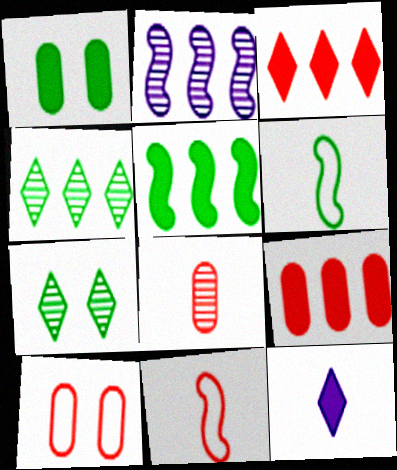[[1, 4, 6], 
[2, 7, 8], 
[6, 8, 12], 
[8, 9, 10]]